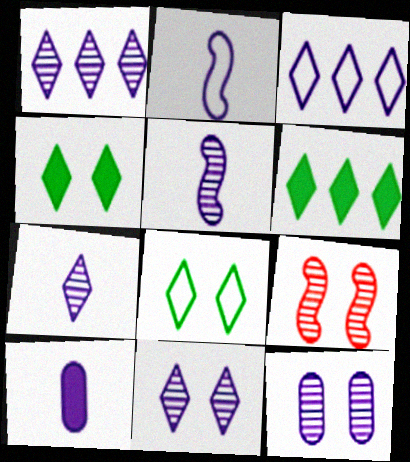[[1, 5, 12], 
[1, 7, 11], 
[2, 7, 10]]